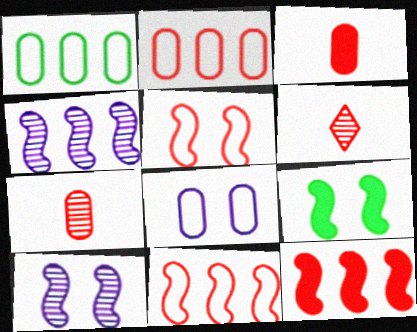[[5, 9, 10]]